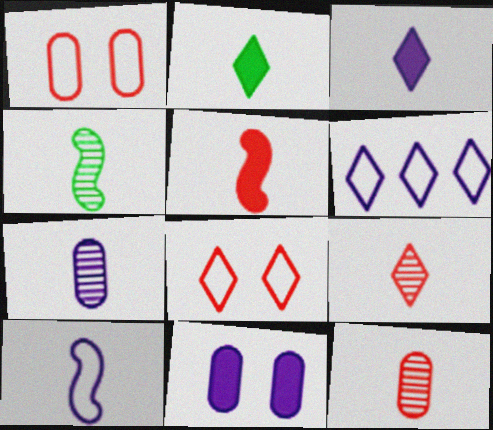[[2, 10, 12], 
[3, 7, 10], 
[4, 5, 10], 
[4, 7, 9]]